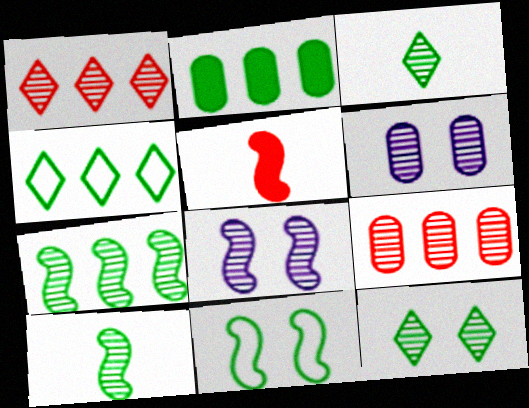[[1, 6, 10], 
[2, 3, 11], 
[2, 4, 7], 
[3, 8, 9], 
[4, 5, 6]]